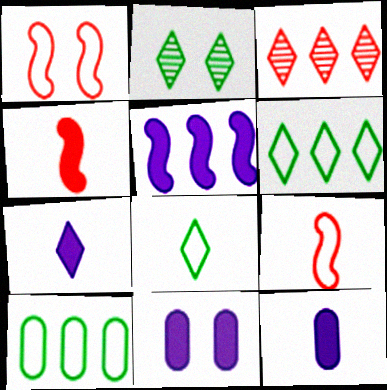[[1, 2, 11], 
[3, 5, 10], 
[5, 7, 11]]